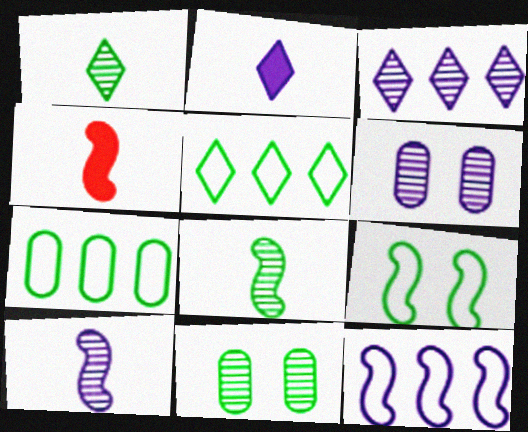[[2, 6, 12], 
[3, 6, 10], 
[4, 5, 6]]